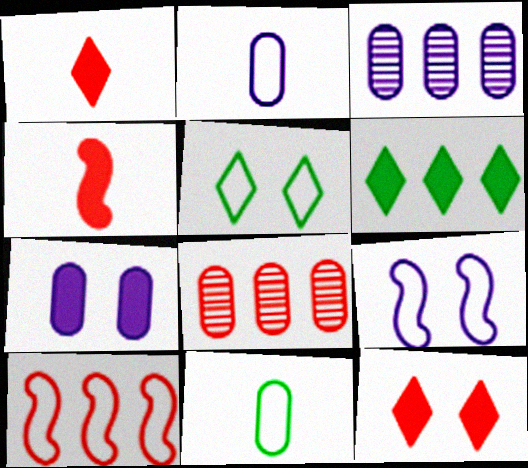[[2, 3, 7], 
[2, 5, 10], 
[3, 4, 5], 
[3, 6, 10], 
[4, 6, 7], 
[7, 8, 11]]